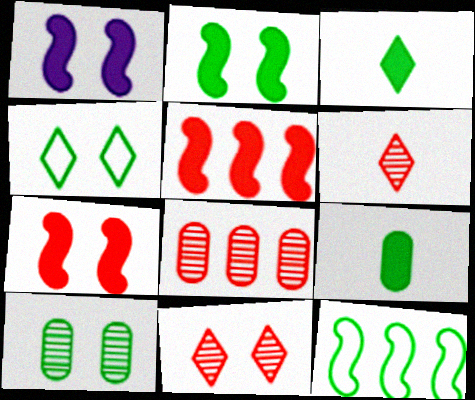[[1, 2, 7], 
[2, 4, 10], 
[3, 10, 12]]